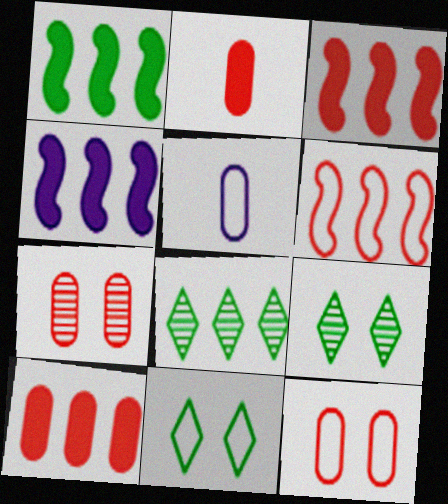[[1, 3, 4], 
[3, 5, 9], 
[5, 6, 11]]